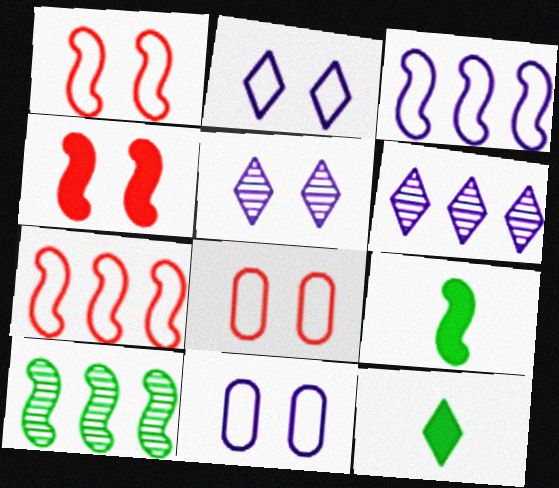[[6, 8, 9]]